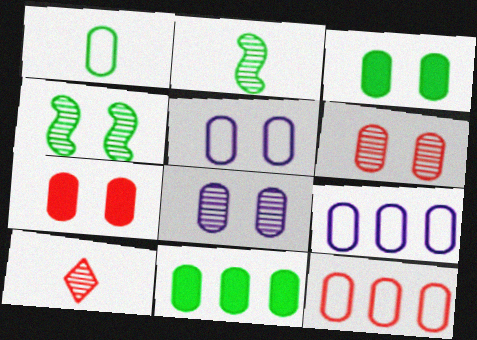[[1, 5, 12], 
[3, 5, 6]]